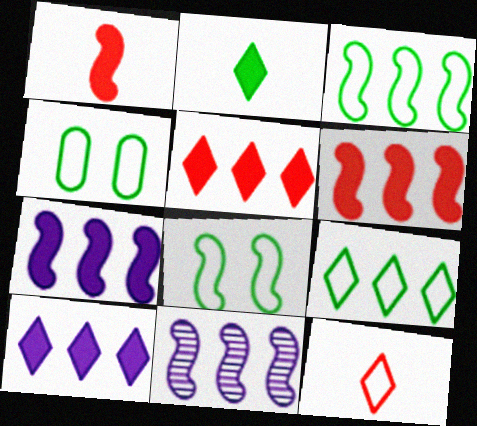[[1, 8, 11], 
[3, 6, 11]]